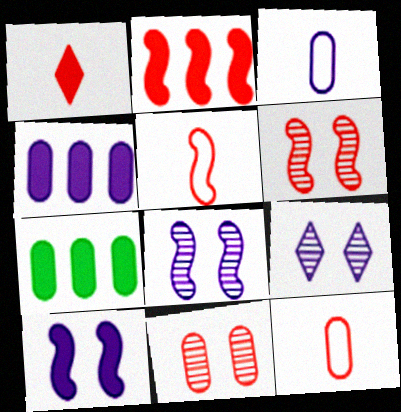[[1, 7, 10], 
[2, 5, 6], 
[3, 7, 11], 
[5, 7, 9]]